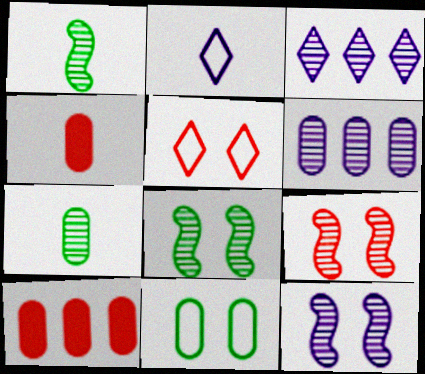[[1, 2, 4], 
[2, 8, 10], 
[3, 7, 9], 
[4, 6, 11], 
[8, 9, 12]]